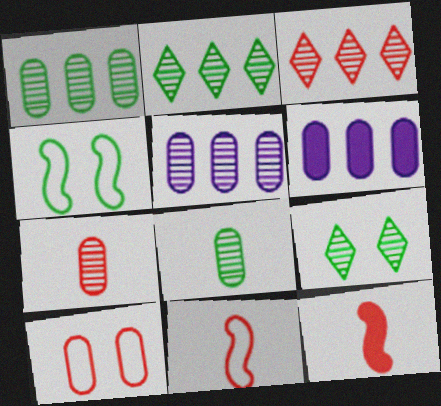[[3, 10, 12], 
[6, 8, 10], 
[6, 9, 11]]